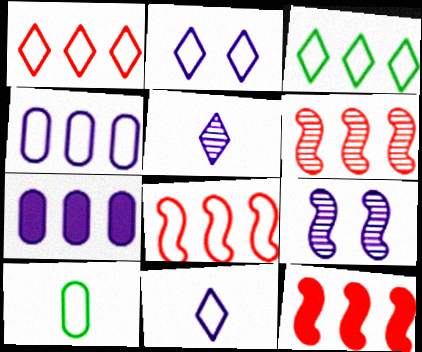[[2, 8, 10], 
[3, 4, 8], 
[3, 6, 7], 
[6, 8, 12], 
[7, 9, 11]]